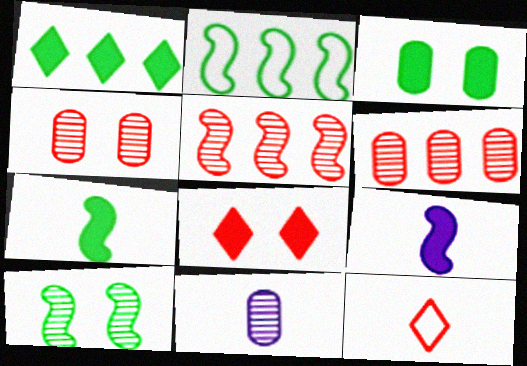[[1, 3, 7], 
[2, 7, 10], 
[2, 8, 11], 
[7, 11, 12]]